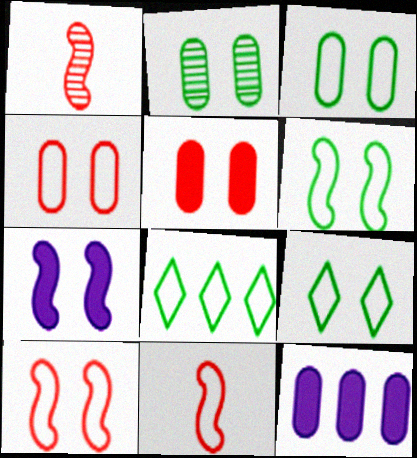[[1, 9, 12], 
[3, 6, 9]]